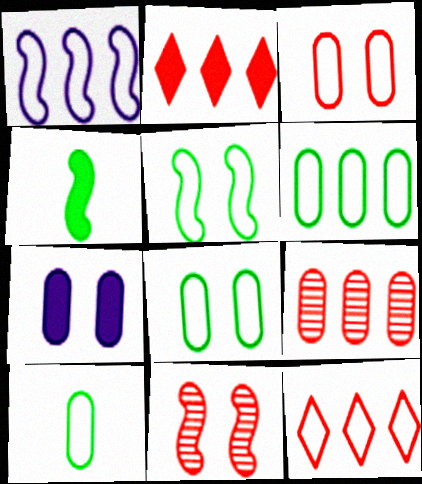[[1, 4, 11], 
[1, 6, 12], 
[2, 4, 7], 
[6, 8, 10], 
[7, 9, 10]]